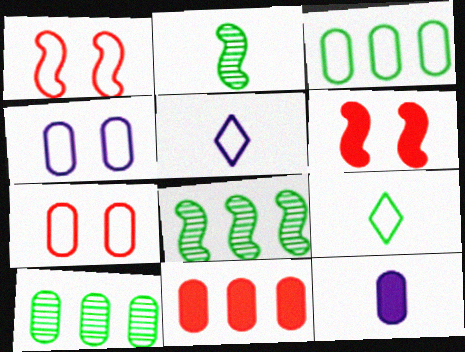[[1, 3, 5], 
[5, 6, 10], 
[7, 10, 12]]